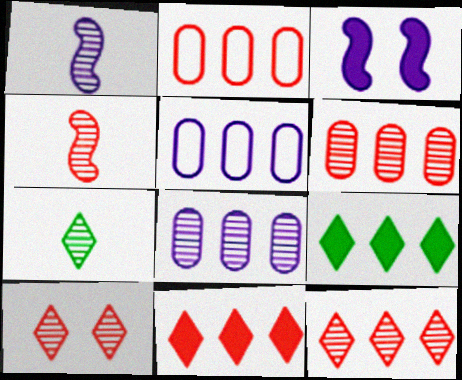[[2, 3, 7], 
[4, 6, 10]]